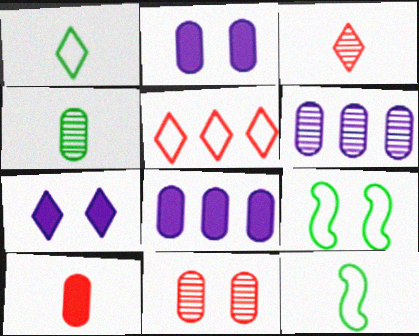[[3, 8, 9], 
[4, 6, 11], 
[7, 9, 11]]